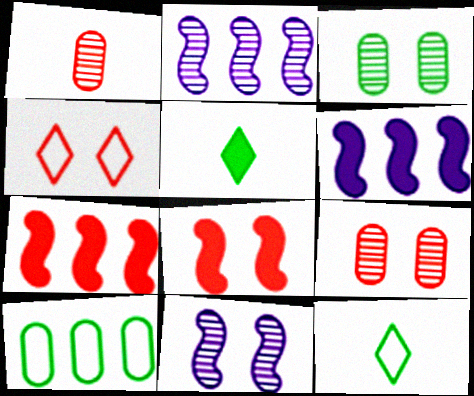[[1, 4, 7], 
[4, 8, 9], 
[6, 9, 12]]